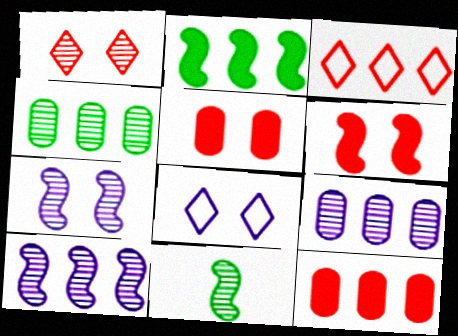[[1, 9, 11], 
[2, 3, 9], 
[8, 11, 12]]